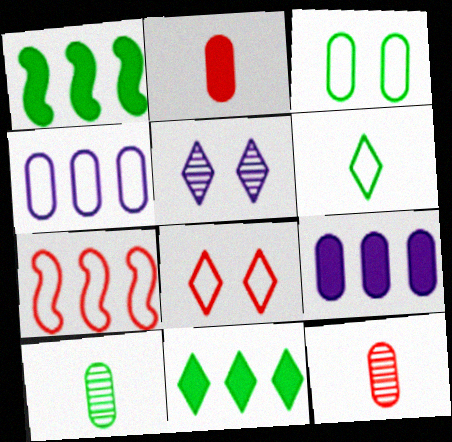[[3, 9, 12]]